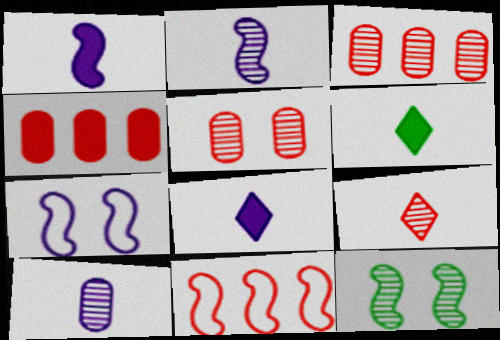[[1, 11, 12], 
[3, 6, 7]]